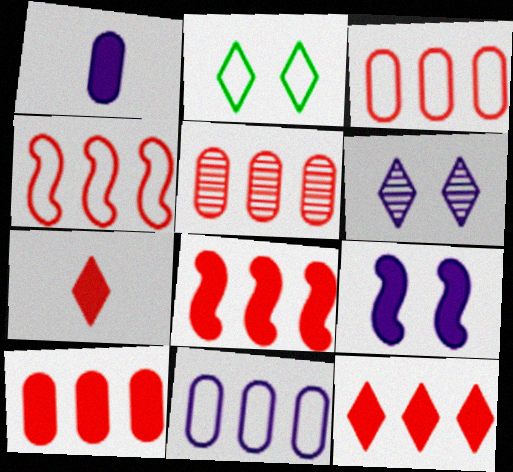[[3, 5, 10], 
[4, 5, 12], 
[8, 10, 12]]